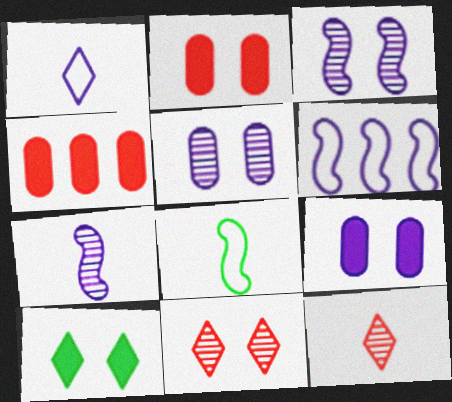[]